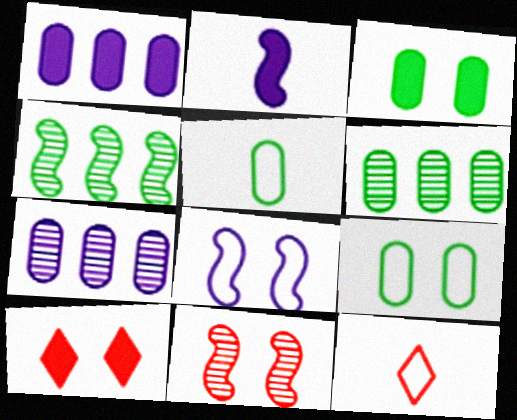[[3, 5, 6]]